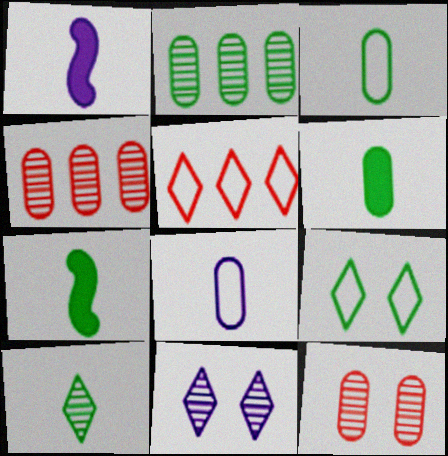[[1, 4, 9], 
[2, 7, 9], 
[3, 7, 10]]